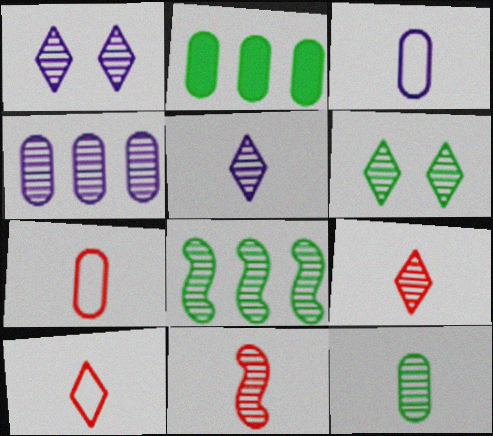[[4, 6, 11], 
[5, 11, 12], 
[6, 8, 12]]